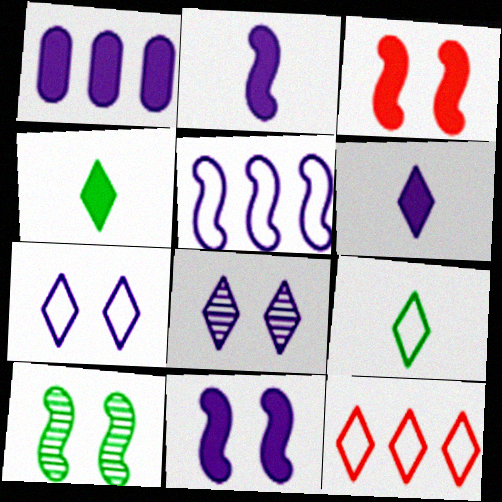[[1, 3, 4], 
[1, 6, 11], 
[4, 8, 12], 
[7, 9, 12]]